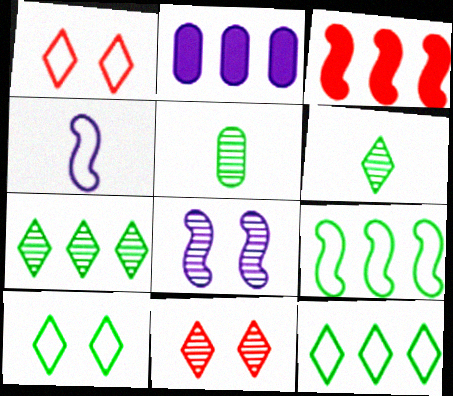[]